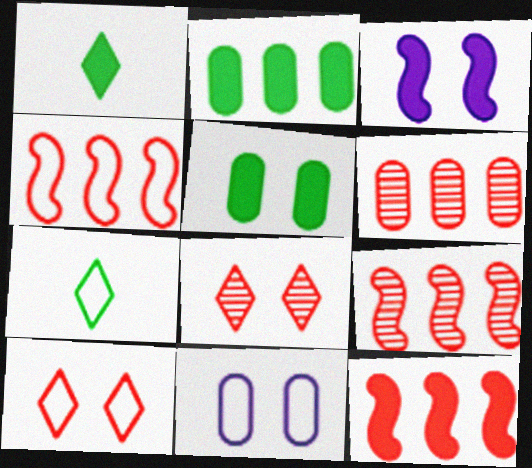[[1, 9, 11], 
[3, 6, 7], 
[4, 7, 11], 
[4, 9, 12]]